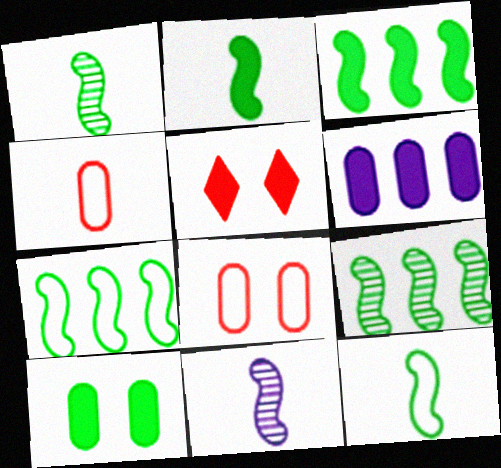[[1, 2, 12], 
[2, 5, 6], 
[3, 7, 9]]